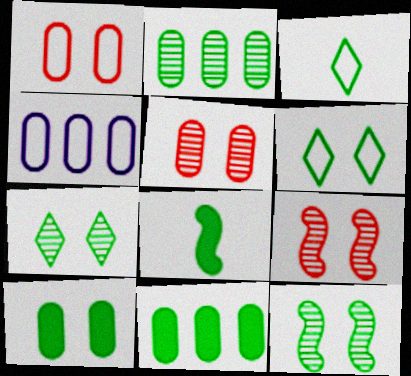[[2, 6, 8], 
[3, 11, 12], 
[6, 10, 12]]